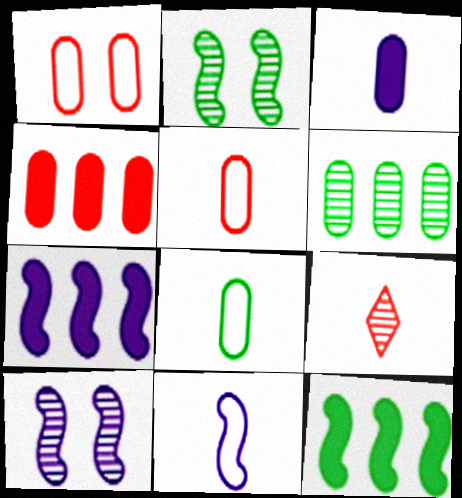[[1, 3, 6], 
[6, 9, 10], 
[7, 10, 11]]